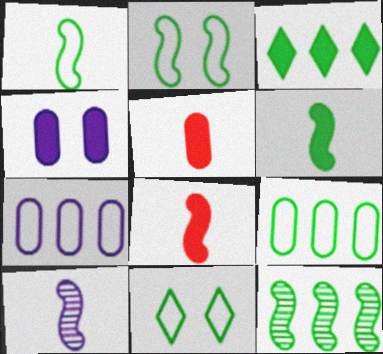[[1, 8, 10], 
[1, 9, 11], 
[2, 6, 12], 
[3, 4, 8], 
[3, 9, 12]]